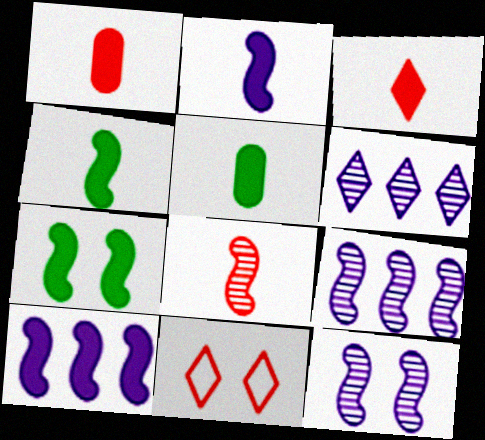[[2, 3, 5], 
[5, 9, 11]]